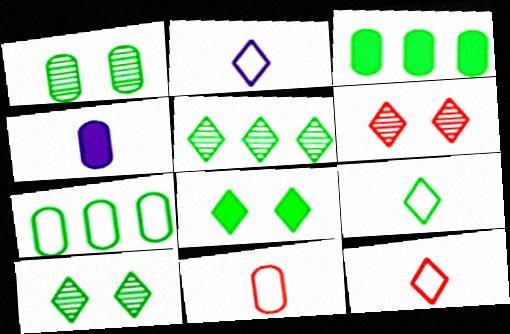[[2, 9, 12], 
[5, 8, 9]]